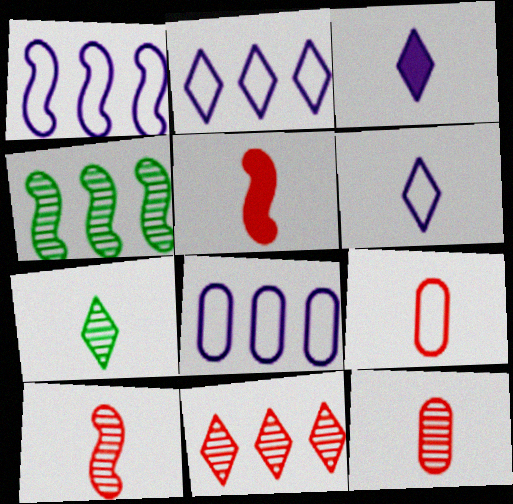[[1, 2, 8]]